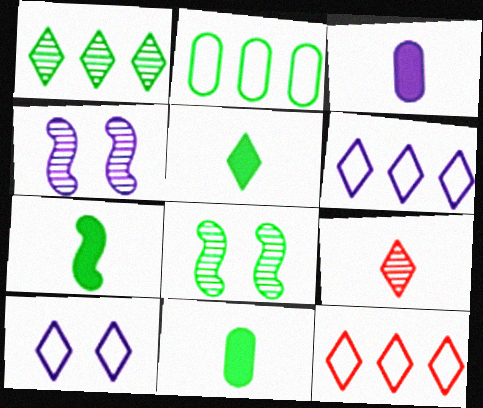[[2, 5, 8], 
[3, 4, 6], 
[3, 8, 12], 
[4, 11, 12], 
[5, 7, 11]]